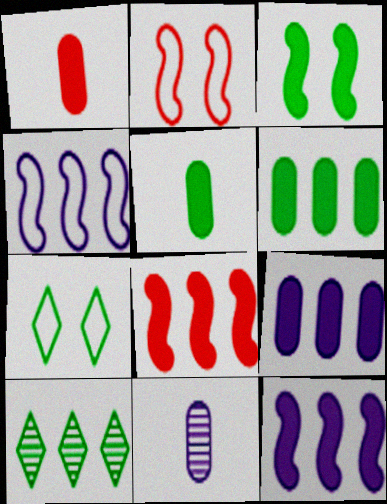[[7, 8, 11]]